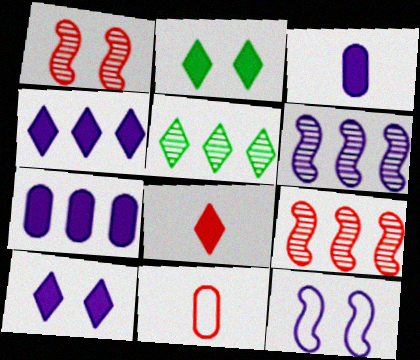[[2, 4, 8], 
[2, 6, 11]]